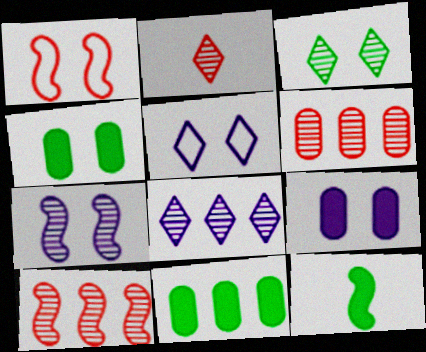[[1, 3, 9], 
[2, 3, 8], 
[5, 6, 12], 
[5, 7, 9]]